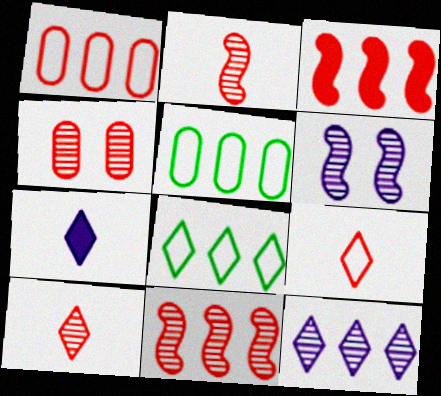[[3, 4, 9], 
[3, 5, 12], 
[4, 10, 11]]